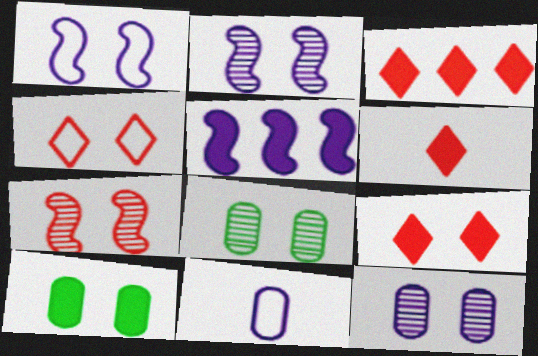[[1, 8, 9], 
[2, 4, 10], 
[3, 6, 9], 
[5, 6, 10]]